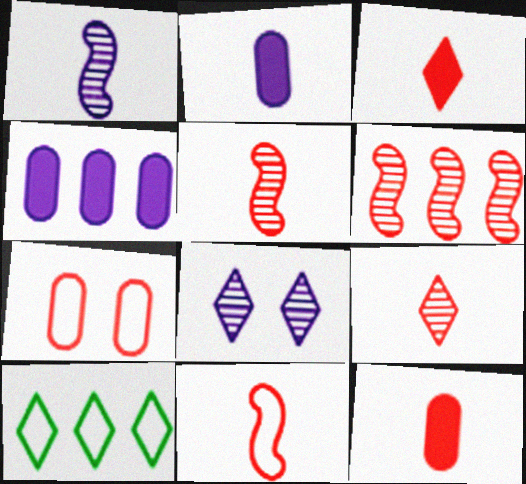[[3, 6, 7], 
[3, 8, 10], 
[4, 6, 10], 
[9, 11, 12]]